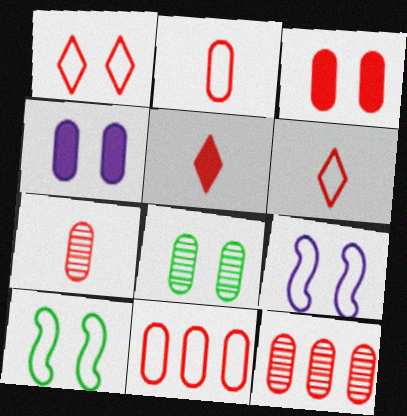[[2, 3, 12], 
[3, 7, 11]]